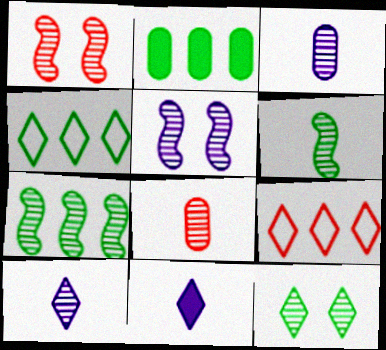[[2, 4, 7], 
[6, 8, 10], 
[9, 11, 12]]